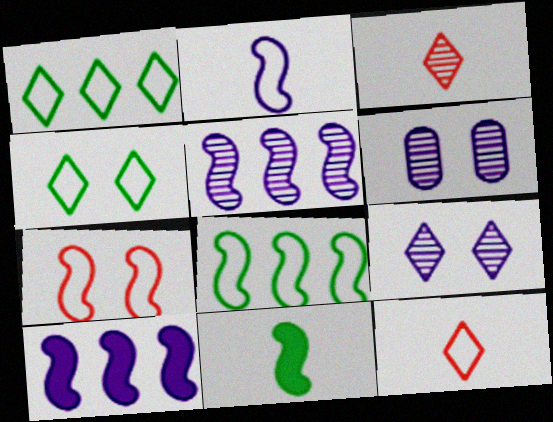[[2, 7, 8], 
[5, 7, 11]]